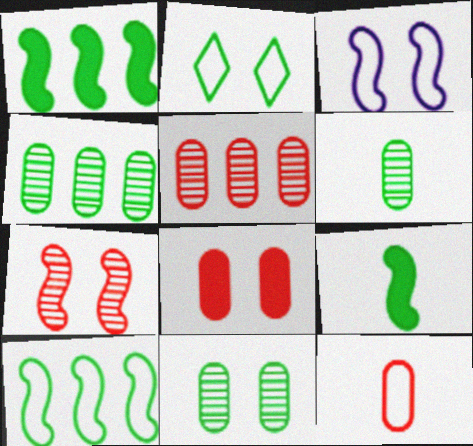[[1, 2, 6], 
[2, 4, 9], 
[4, 6, 11], 
[5, 8, 12]]